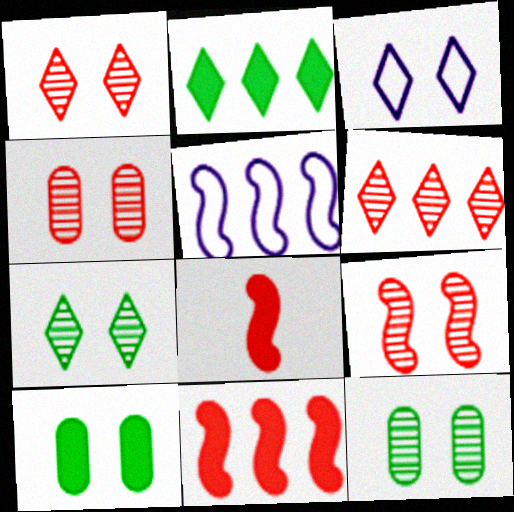[[1, 4, 9], 
[3, 9, 10]]